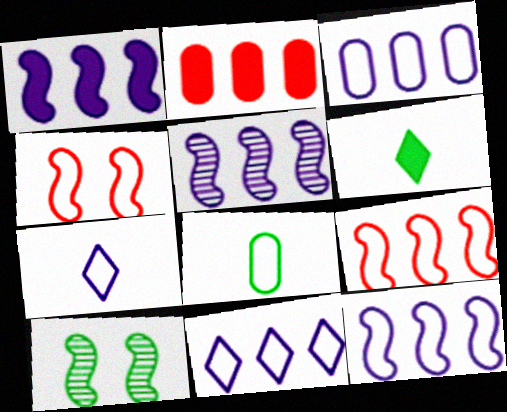[[1, 5, 12], 
[2, 7, 10], 
[3, 11, 12], 
[4, 8, 11]]